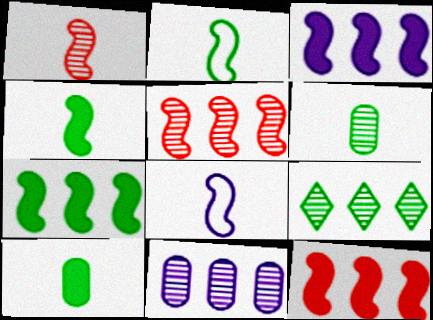[[1, 4, 8], 
[3, 7, 12], 
[5, 9, 11]]